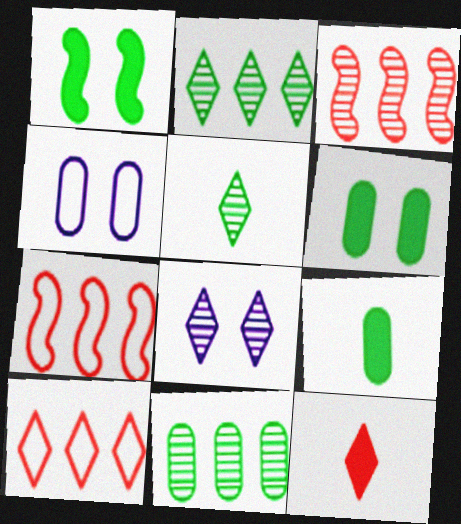[[7, 8, 9]]